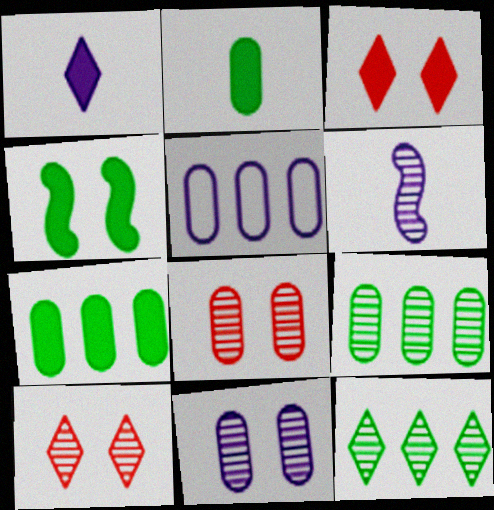[[2, 5, 8], 
[6, 8, 12], 
[6, 9, 10]]